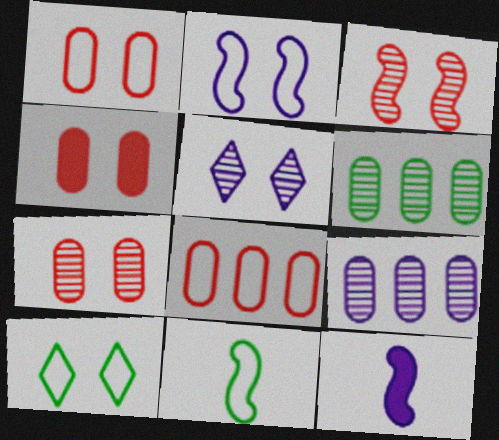[[1, 2, 10], 
[1, 4, 7]]